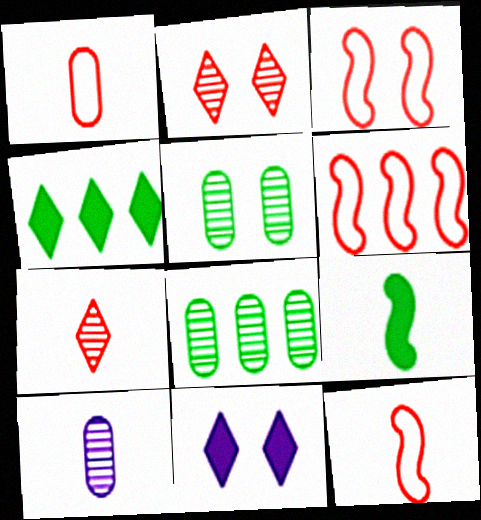[[3, 4, 10], 
[3, 5, 11], 
[3, 6, 12], 
[8, 11, 12]]